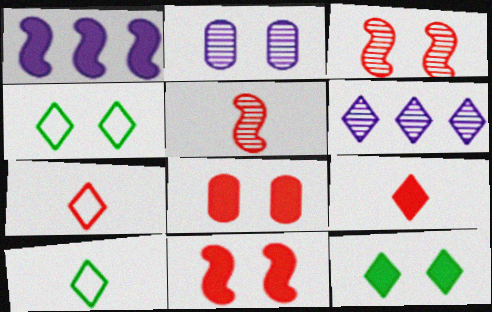[[2, 4, 11], 
[4, 6, 9], 
[6, 7, 12]]